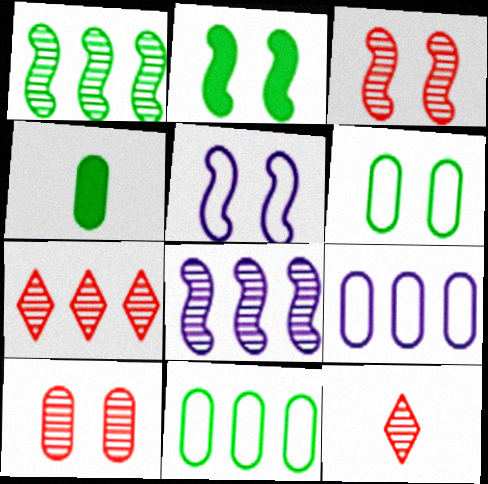[[2, 3, 5], 
[2, 9, 12], 
[4, 5, 7], 
[4, 9, 10]]